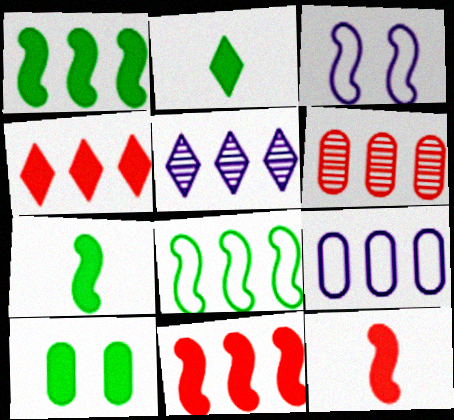[[1, 2, 10], 
[2, 3, 6]]